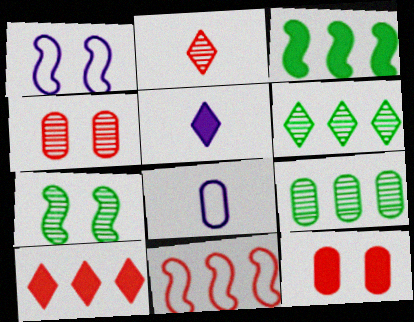[[2, 11, 12], 
[3, 5, 12], 
[7, 8, 10], 
[8, 9, 12]]